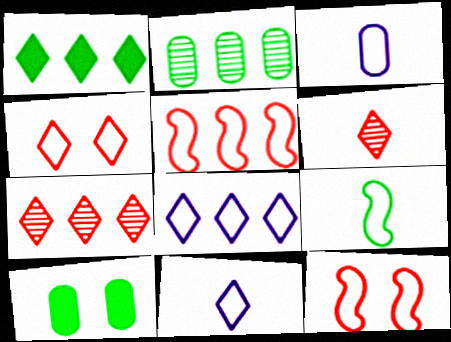[[1, 7, 8]]